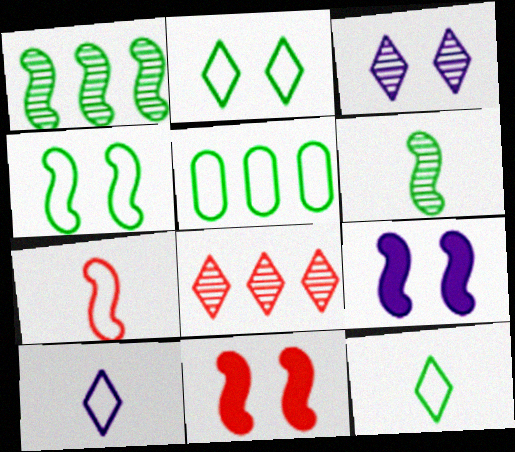[[1, 7, 9], 
[4, 5, 12]]